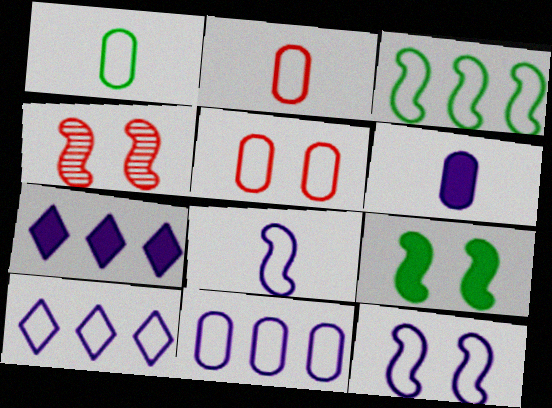[[1, 4, 7], 
[1, 5, 11], 
[4, 9, 12]]